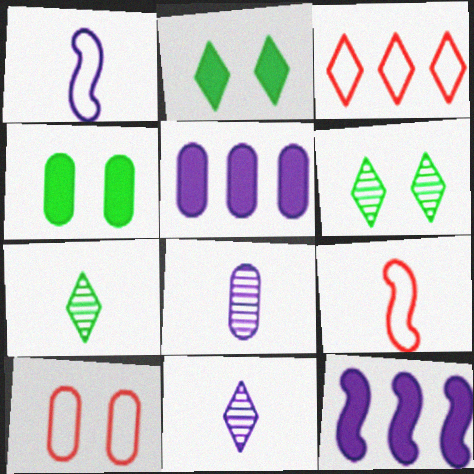[[2, 3, 11], 
[3, 9, 10], 
[5, 6, 9], 
[7, 10, 12]]